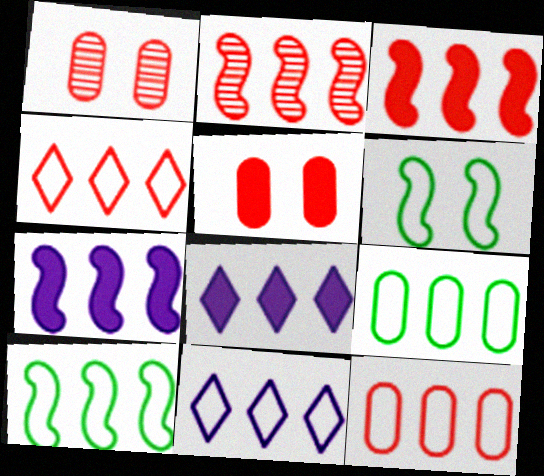[[2, 7, 10], 
[2, 8, 9], 
[10, 11, 12]]